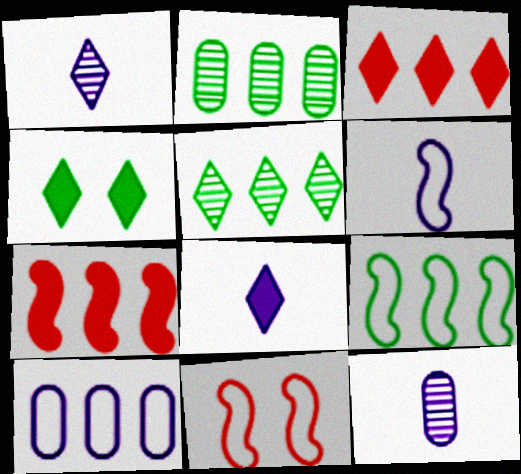[[2, 8, 11], 
[3, 4, 8], 
[5, 7, 10], 
[6, 8, 12], 
[6, 9, 11]]